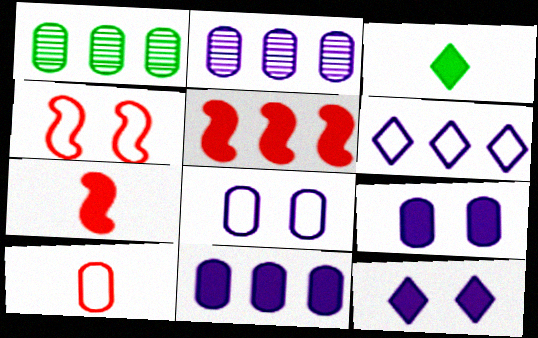[[1, 5, 6], 
[1, 9, 10], 
[2, 3, 4], 
[3, 5, 9]]